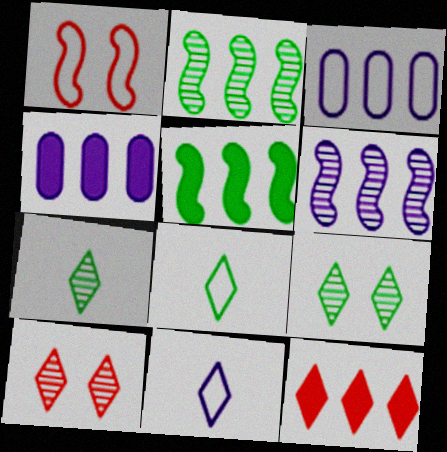[[1, 3, 8], 
[1, 4, 7], 
[2, 3, 12], 
[4, 5, 12], 
[9, 11, 12]]